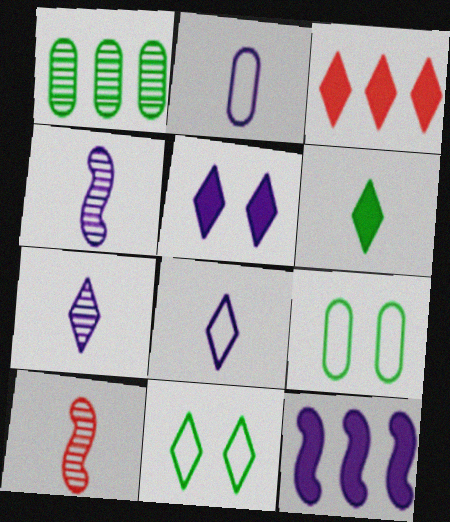[[2, 6, 10], 
[3, 4, 9], 
[3, 5, 6], 
[3, 7, 11]]